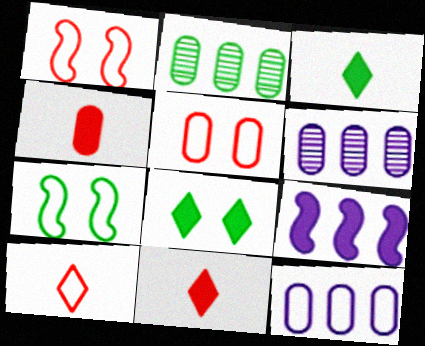[[1, 3, 6], 
[2, 3, 7], 
[4, 8, 9], 
[6, 7, 11], 
[7, 10, 12]]